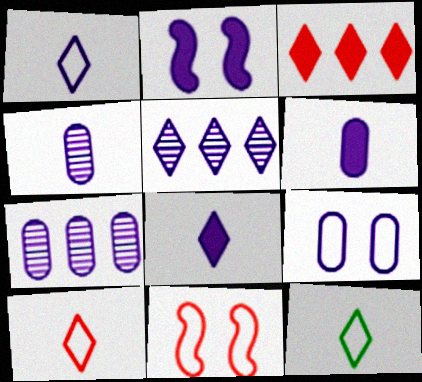[[1, 2, 7], 
[1, 10, 12], 
[6, 7, 9]]